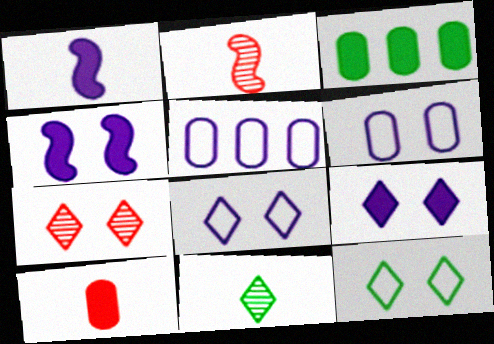[[2, 3, 8], 
[7, 9, 12]]